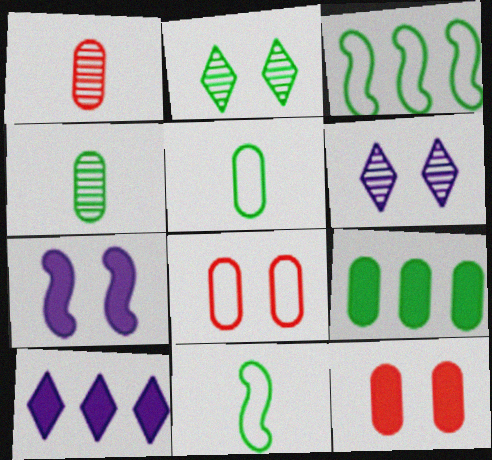[[2, 7, 8], 
[2, 9, 11]]